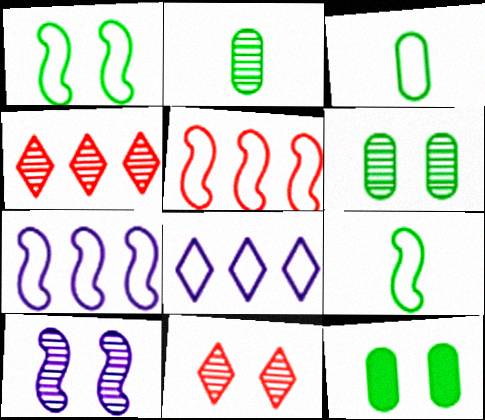[[2, 4, 10], 
[6, 10, 11]]